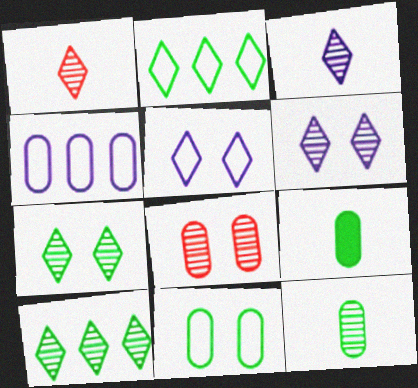[[1, 6, 10], 
[4, 8, 9]]